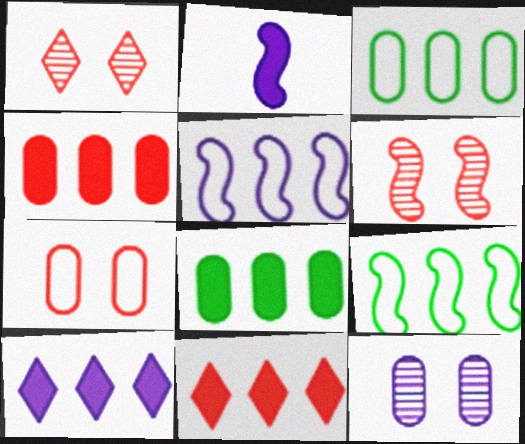[[1, 2, 3], 
[2, 6, 9]]